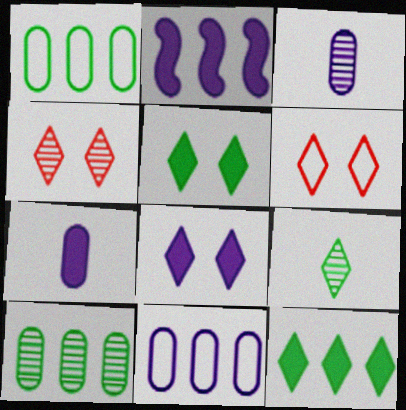[[2, 7, 8]]